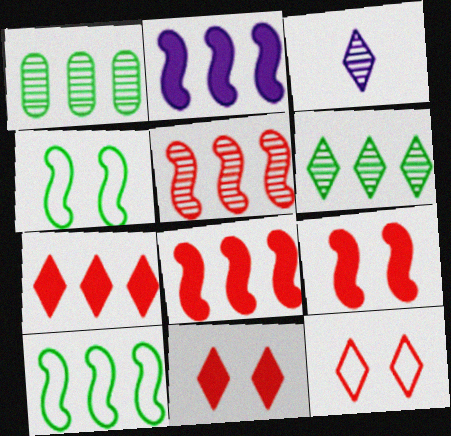[[2, 5, 10]]